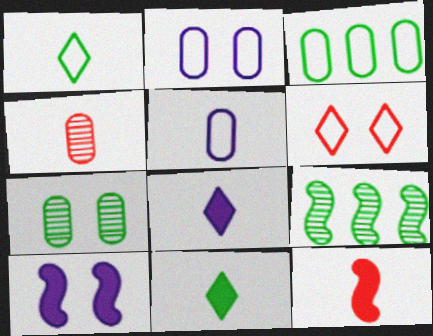[[6, 7, 10]]